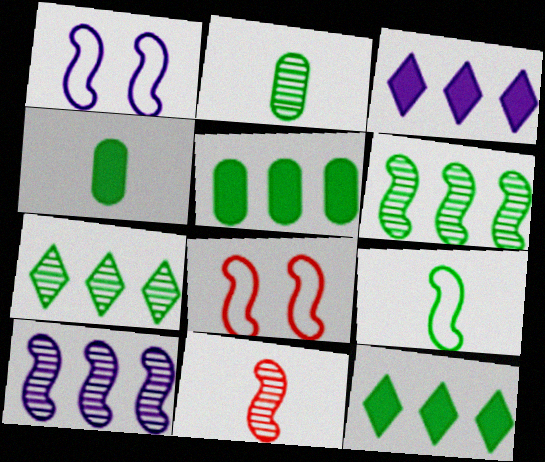[[2, 3, 8]]